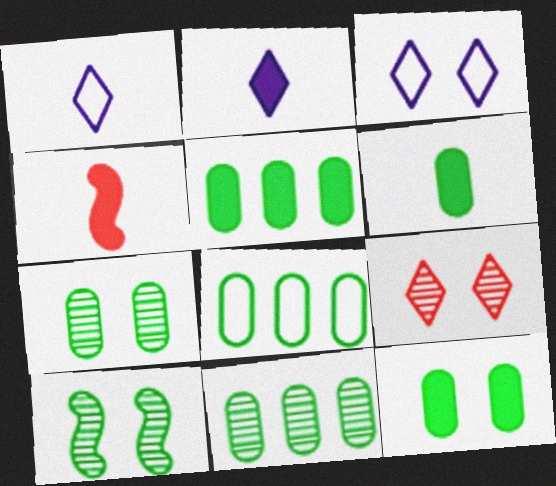[[2, 4, 6], 
[3, 4, 11], 
[5, 6, 12], 
[5, 8, 11], 
[6, 7, 8]]